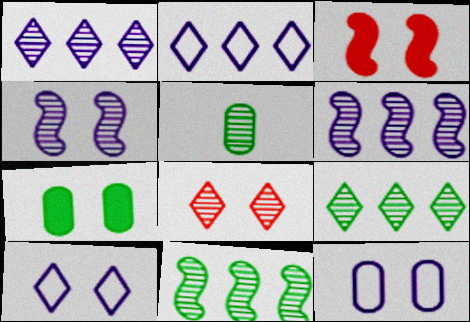[[2, 3, 5], 
[5, 6, 8]]